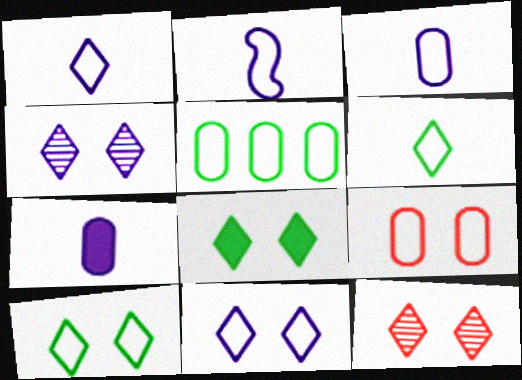[[1, 2, 3], 
[3, 5, 9], 
[8, 11, 12]]